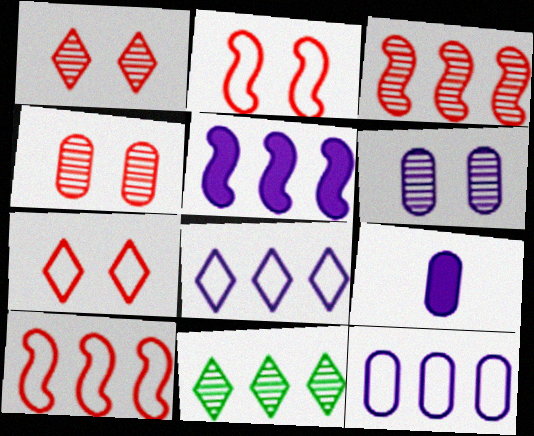[[2, 9, 11], 
[6, 9, 12]]